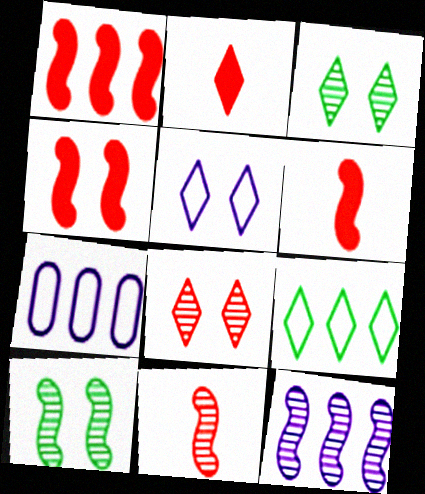[[1, 4, 6], 
[2, 7, 10], 
[3, 6, 7], 
[10, 11, 12]]